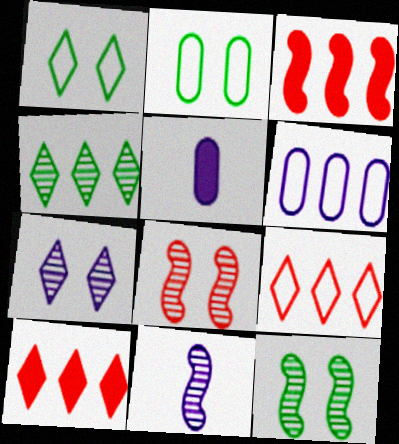[[2, 10, 11], 
[3, 4, 6], 
[5, 9, 12]]